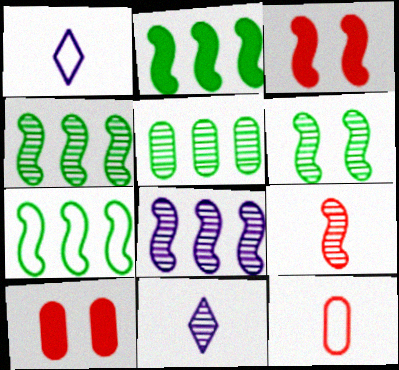[[1, 3, 5], 
[1, 4, 10], 
[2, 4, 7], 
[6, 8, 9], 
[7, 10, 11]]